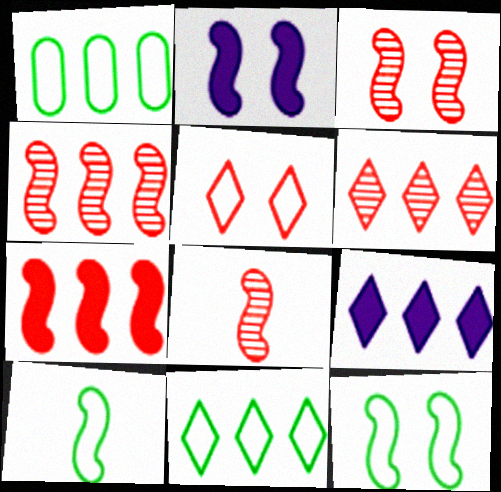[[1, 4, 9], 
[2, 3, 12], 
[2, 4, 10], 
[3, 4, 8], 
[6, 9, 11]]